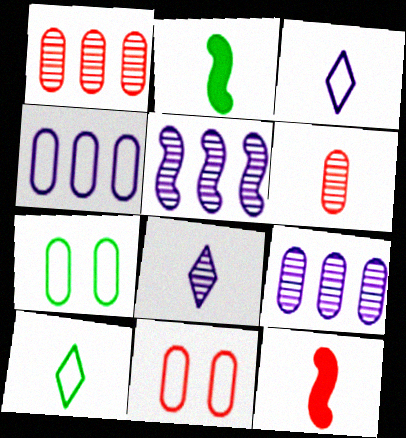[[2, 3, 6]]